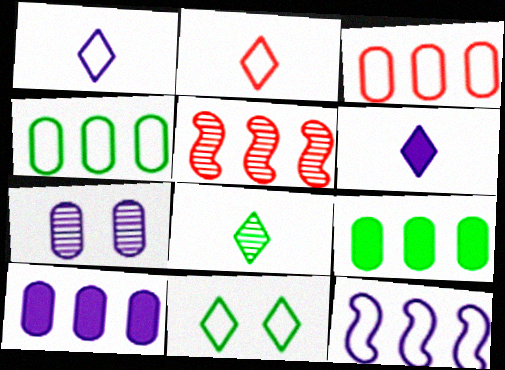[[2, 6, 8], 
[5, 7, 8], 
[6, 7, 12]]